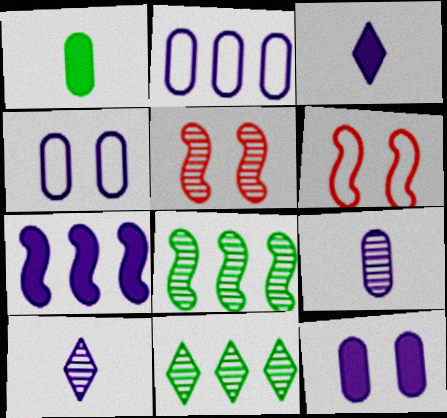[[2, 9, 12], 
[3, 7, 12], 
[4, 7, 10], 
[5, 9, 11]]